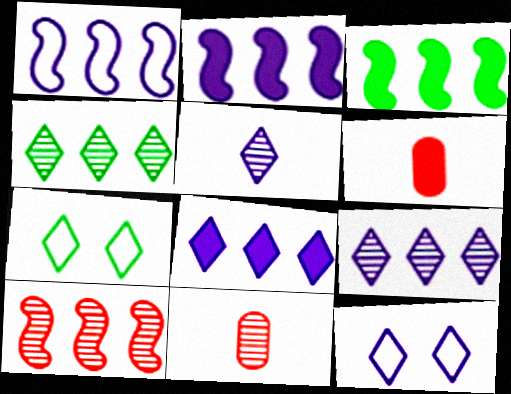[[1, 3, 10], 
[2, 7, 11], 
[3, 11, 12], 
[5, 8, 12]]